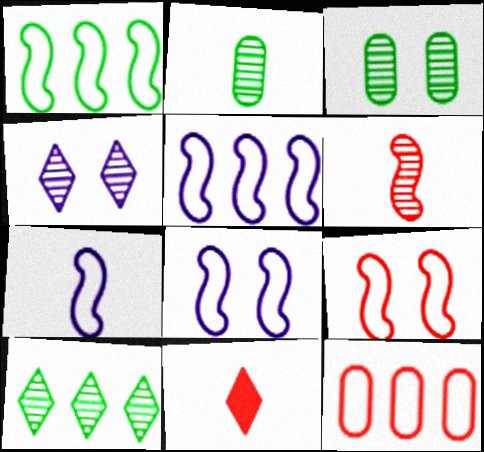[[1, 7, 9], 
[2, 7, 11], 
[3, 5, 11], 
[5, 7, 8]]